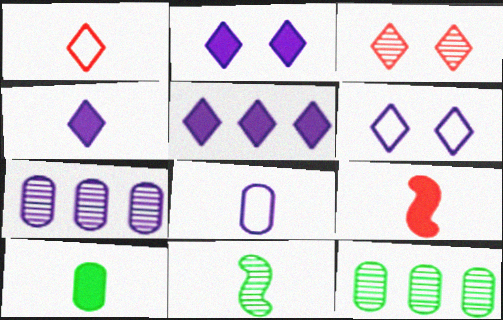[[2, 4, 5], 
[3, 7, 11], 
[4, 9, 10], 
[6, 9, 12]]